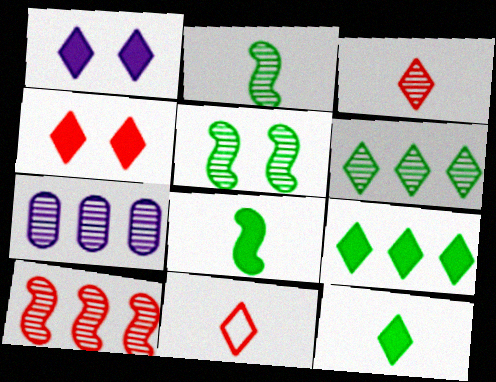[[1, 6, 11], 
[3, 5, 7], 
[6, 7, 10]]